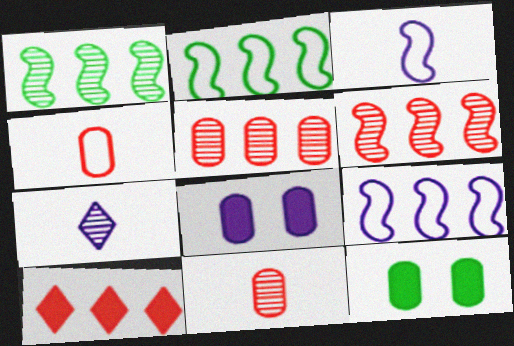[[7, 8, 9]]